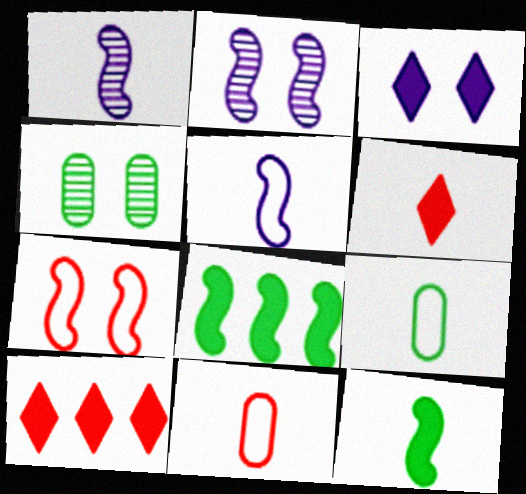[[1, 6, 9], 
[1, 7, 8], 
[2, 9, 10], 
[3, 4, 7], 
[4, 5, 10]]